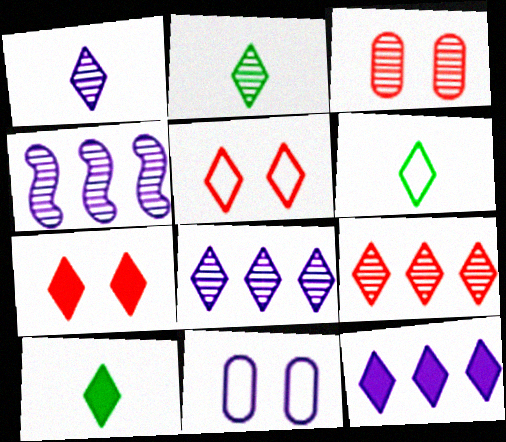[[2, 3, 4], 
[2, 5, 12], 
[2, 6, 10], 
[5, 8, 10], 
[6, 7, 8], 
[7, 10, 12]]